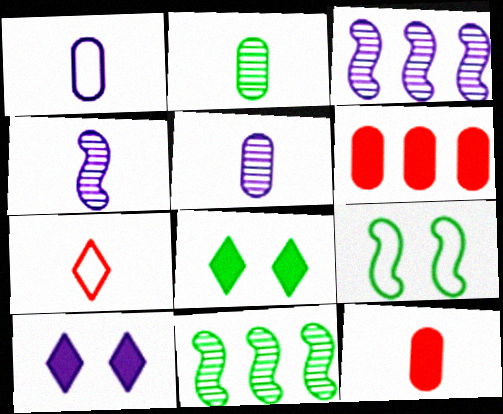[[1, 2, 12], 
[1, 3, 10]]